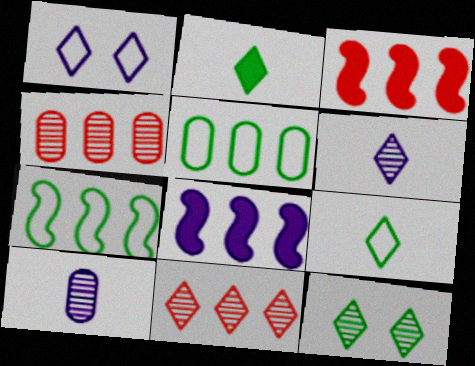[[1, 2, 11], 
[1, 8, 10], 
[5, 8, 11], 
[6, 11, 12]]